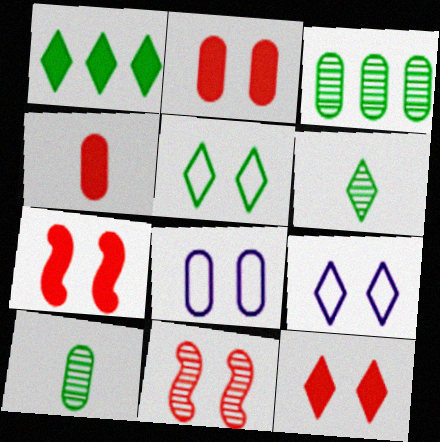[[1, 5, 6], 
[2, 7, 12], 
[3, 4, 8]]